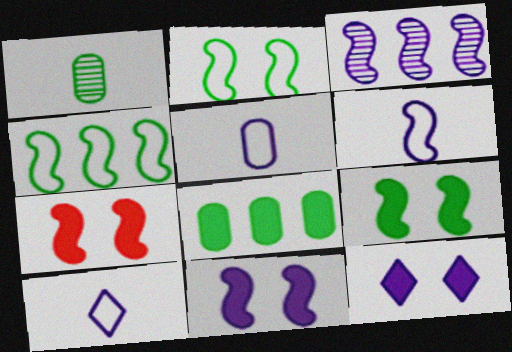[[3, 5, 12], 
[3, 6, 11], 
[5, 6, 10], 
[7, 9, 11]]